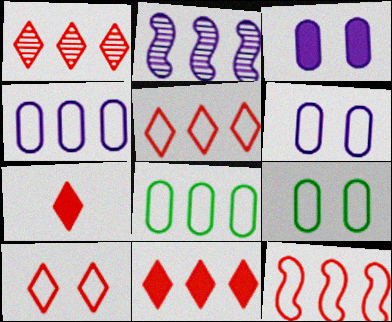[[1, 5, 11], 
[1, 7, 10], 
[2, 7, 9], 
[2, 8, 11]]